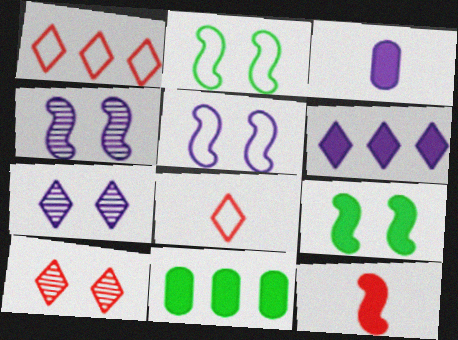[[4, 8, 11]]